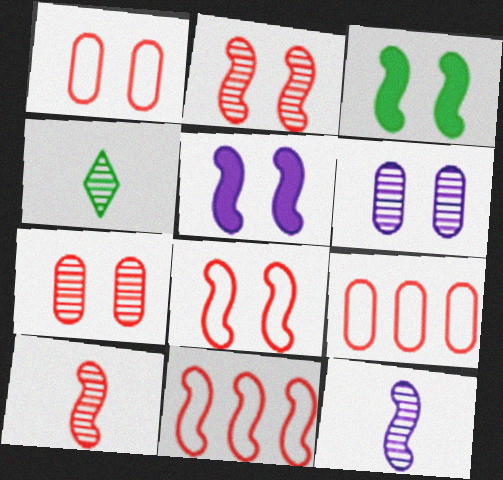[[3, 11, 12], 
[4, 5, 9]]